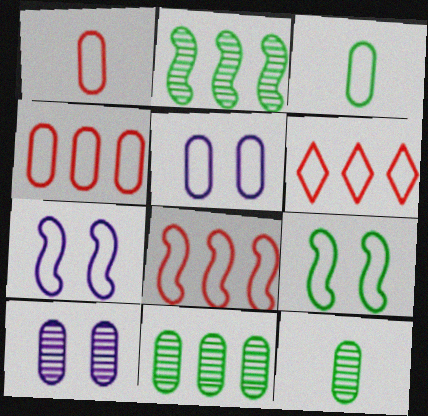[[3, 4, 5], 
[3, 6, 7], 
[4, 6, 8]]